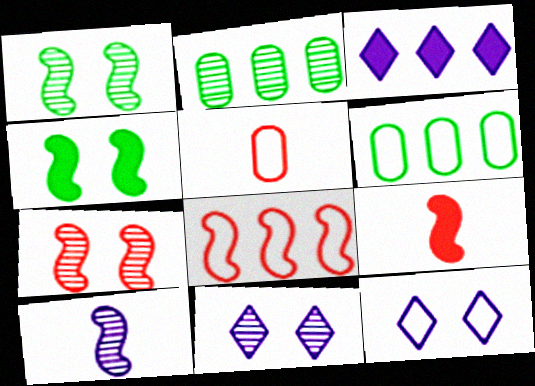[[1, 3, 5], 
[2, 3, 8], 
[2, 9, 12], 
[4, 8, 10], 
[6, 9, 11], 
[7, 8, 9]]